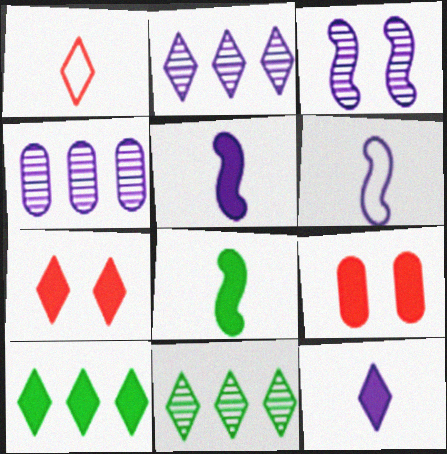[[5, 9, 10], 
[6, 9, 11], 
[7, 10, 12]]